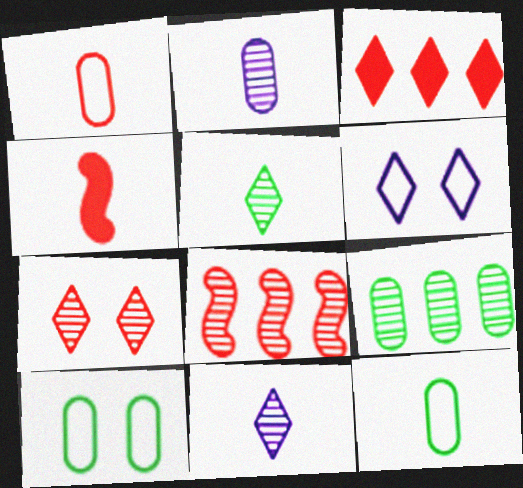[[3, 5, 6], 
[4, 6, 9], 
[4, 11, 12]]